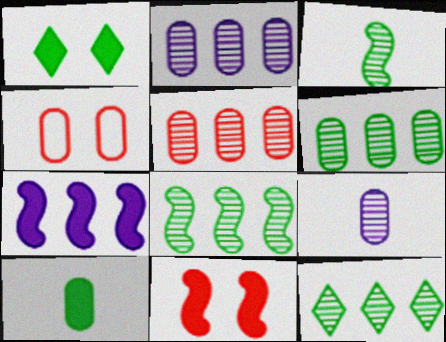[[2, 4, 10], 
[2, 5, 6], 
[6, 8, 12]]